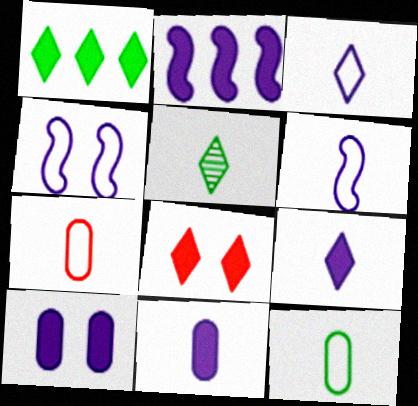[[1, 8, 9], 
[2, 9, 10]]